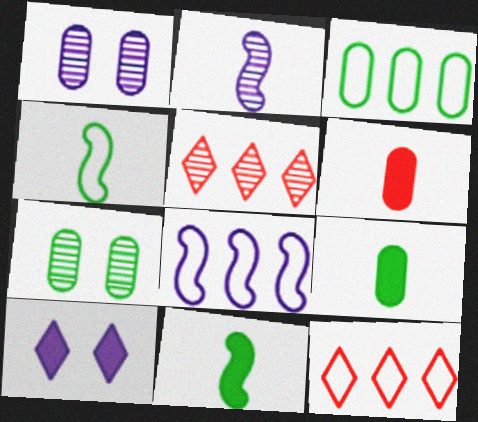[[1, 3, 6], 
[1, 11, 12], 
[2, 5, 7], 
[3, 7, 9], 
[3, 8, 12]]